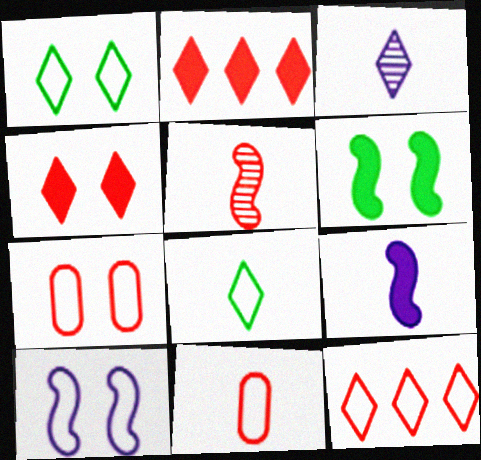[[1, 2, 3], 
[1, 7, 10], 
[2, 5, 7]]